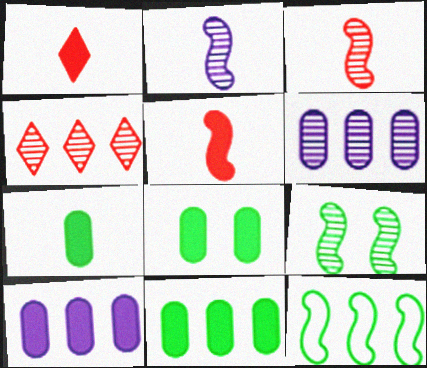[[4, 10, 12], 
[7, 8, 11]]